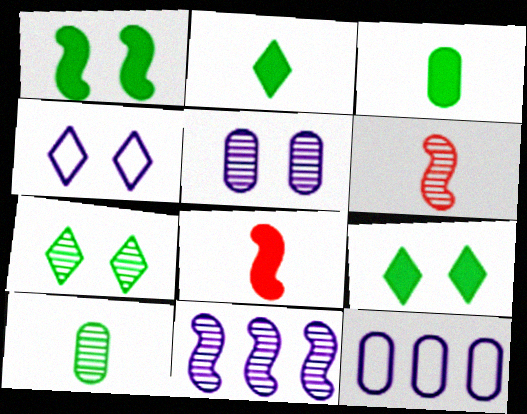[[6, 9, 12], 
[7, 8, 12]]